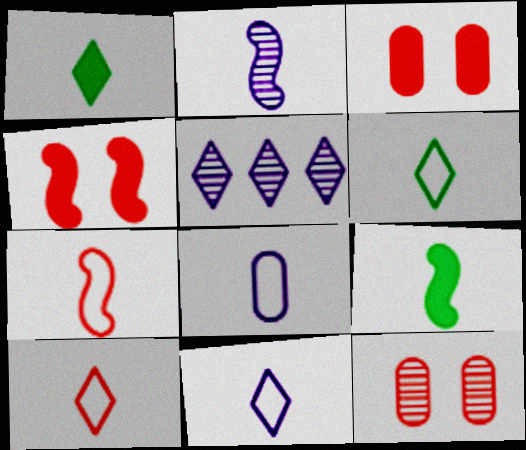[[2, 7, 9], 
[6, 7, 8], 
[6, 10, 11]]